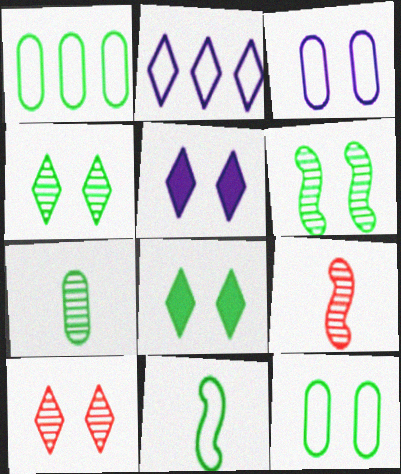[[1, 5, 9], 
[6, 8, 12]]